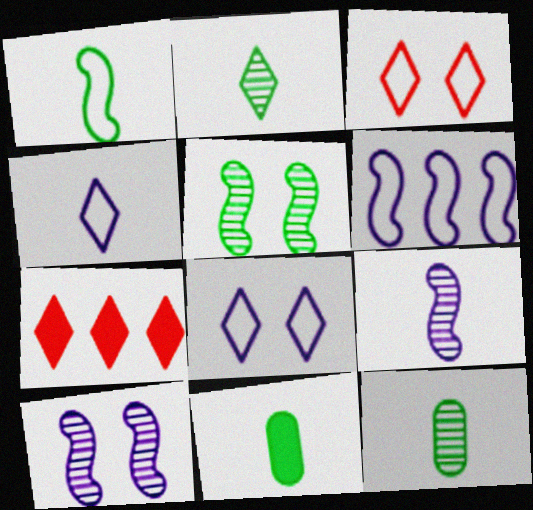[[1, 2, 11], 
[2, 7, 8]]